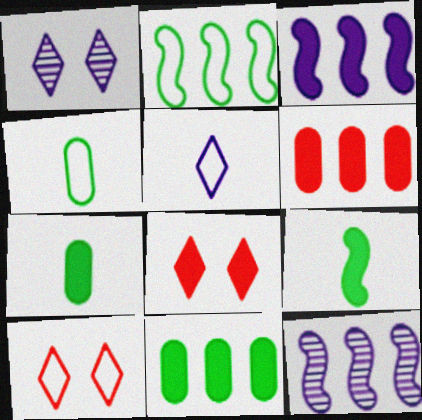[[3, 7, 8], 
[4, 8, 12], 
[7, 10, 12]]